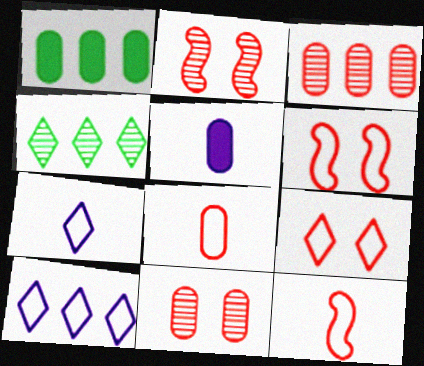[[1, 2, 7], 
[4, 5, 6]]